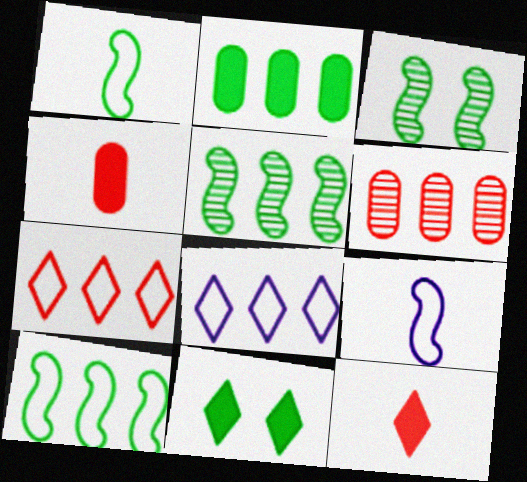[[3, 4, 8], 
[6, 9, 11]]